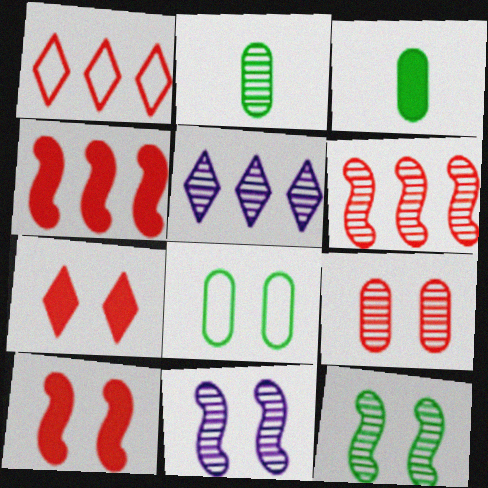[[1, 3, 11], 
[7, 8, 11]]